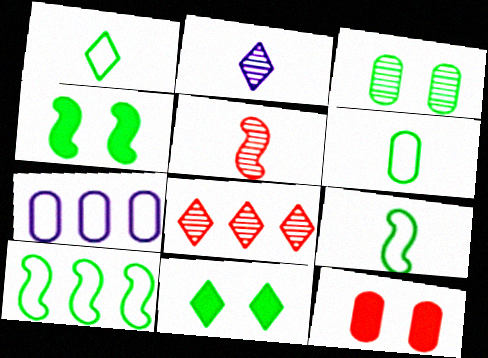[[1, 6, 9], 
[2, 10, 12], 
[5, 7, 11]]